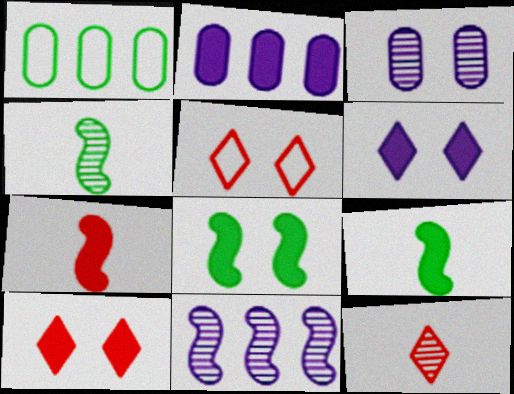[[2, 4, 5], 
[2, 9, 10], 
[3, 5, 8]]